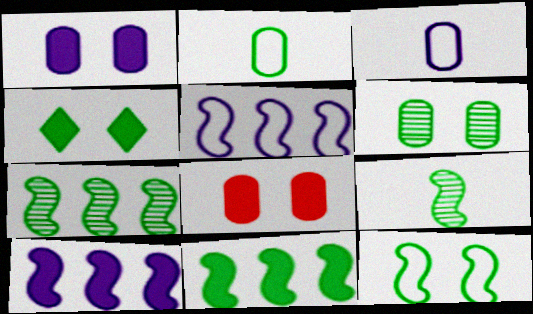[[2, 4, 7], 
[4, 6, 12], 
[9, 11, 12]]